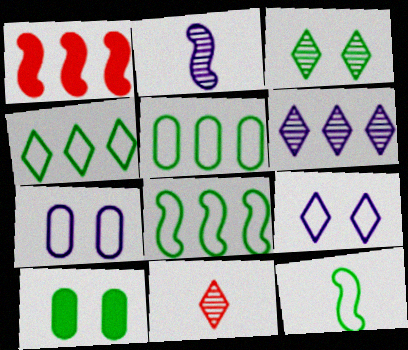[[1, 5, 6], 
[3, 6, 11], 
[4, 5, 8]]